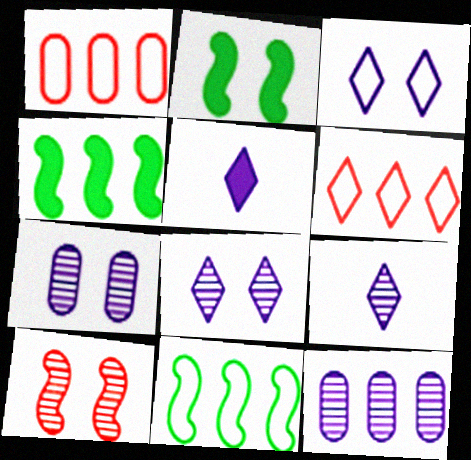[[1, 2, 9], 
[4, 6, 12]]